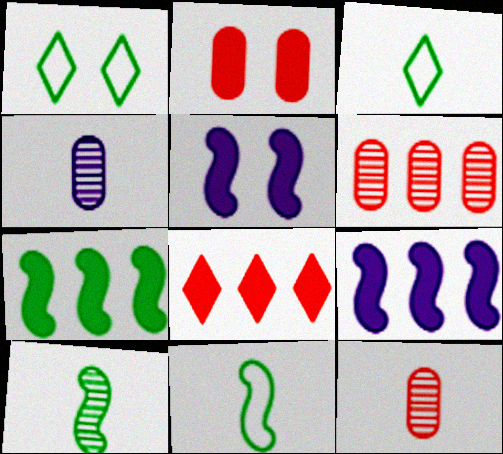[[1, 9, 12], 
[3, 5, 6]]